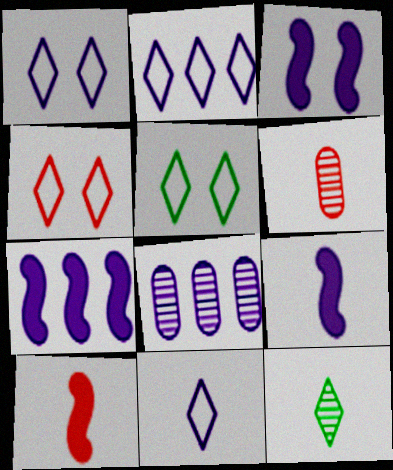[[1, 2, 11], 
[1, 4, 5], 
[1, 8, 9], 
[2, 7, 8], 
[3, 7, 9], 
[3, 8, 11], 
[5, 6, 7], 
[5, 8, 10]]